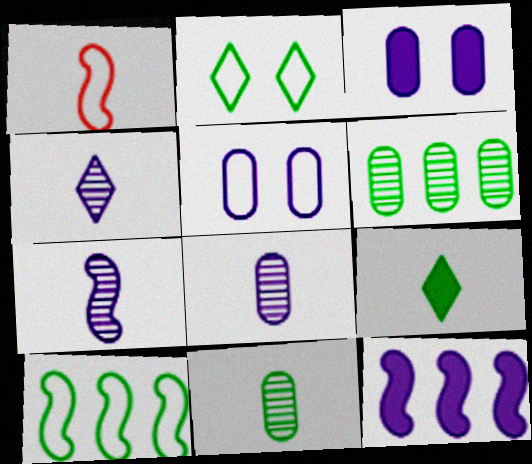[[1, 8, 9], 
[4, 5, 12], 
[4, 7, 8]]